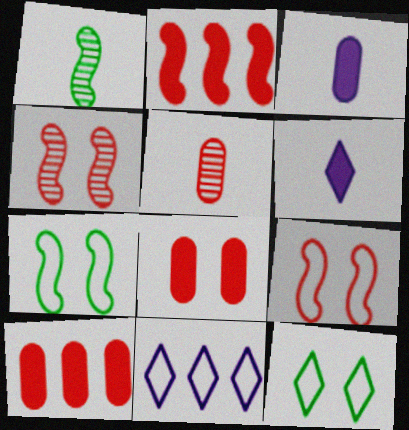[[1, 8, 11]]